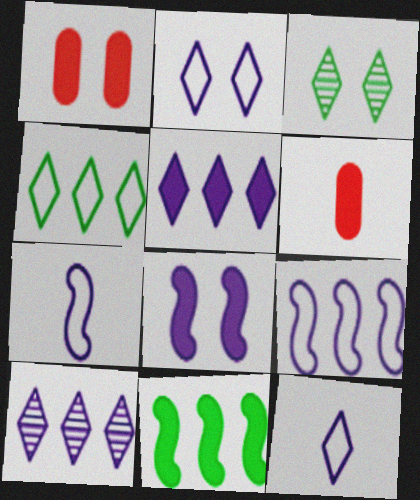[[3, 6, 9]]